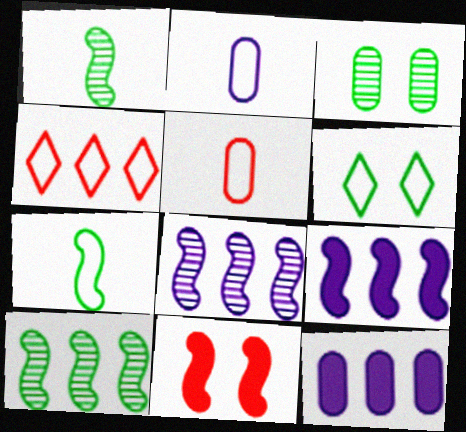[[3, 5, 12], 
[4, 10, 12], 
[7, 8, 11]]